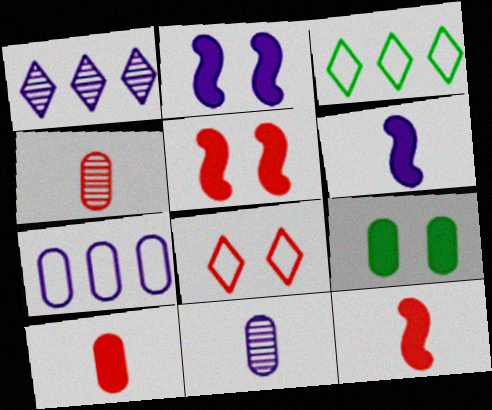[[2, 3, 4], 
[3, 5, 11], 
[4, 7, 9]]